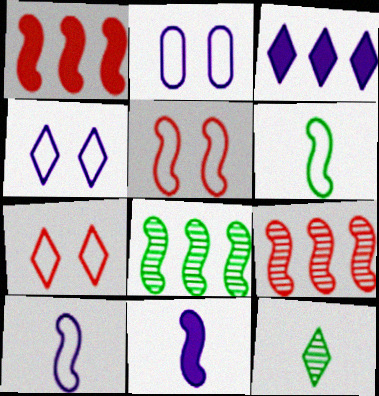[[1, 2, 12], 
[3, 7, 12], 
[5, 8, 11]]